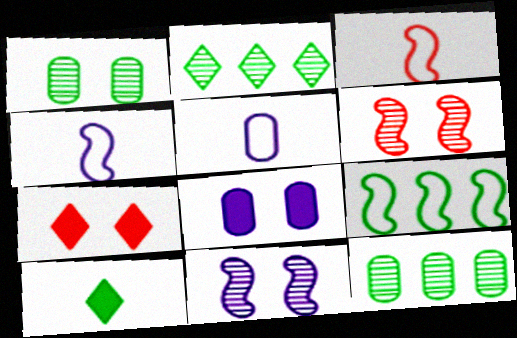[[1, 9, 10], 
[2, 3, 8], 
[4, 7, 12]]